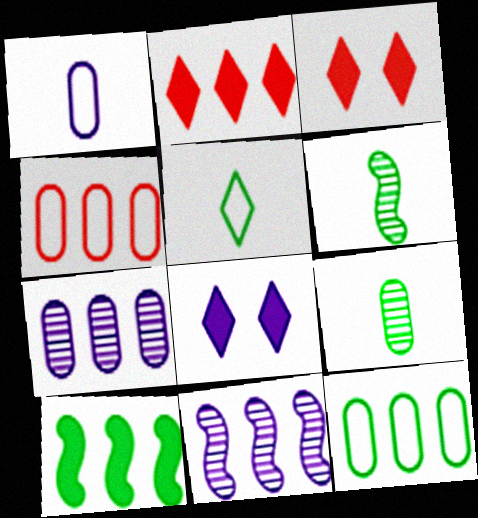[[1, 8, 11], 
[2, 11, 12], 
[4, 6, 8]]